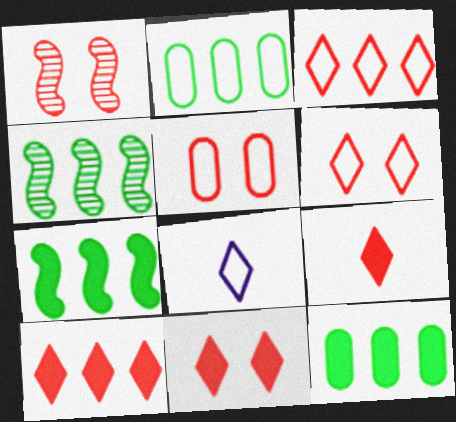[[1, 5, 11], 
[1, 8, 12], 
[9, 10, 11]]